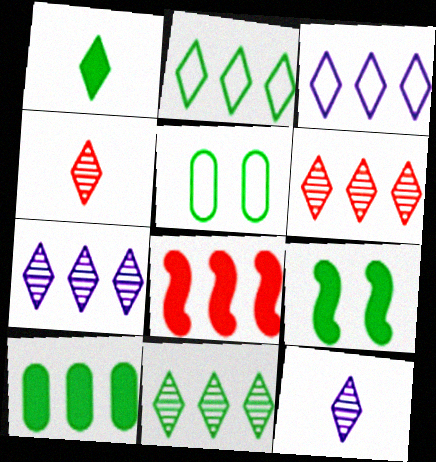[[1, 9, 10], 
[5, 8, 12], 
[6, 7, 11]]